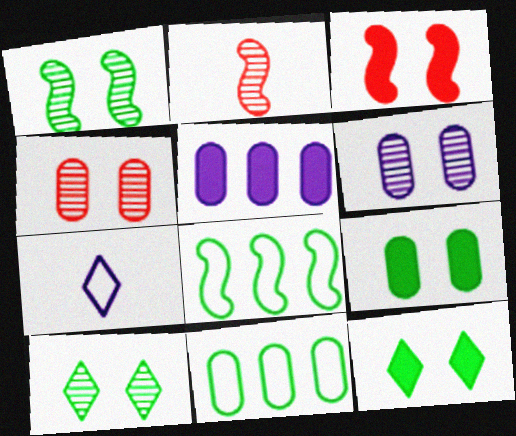[]